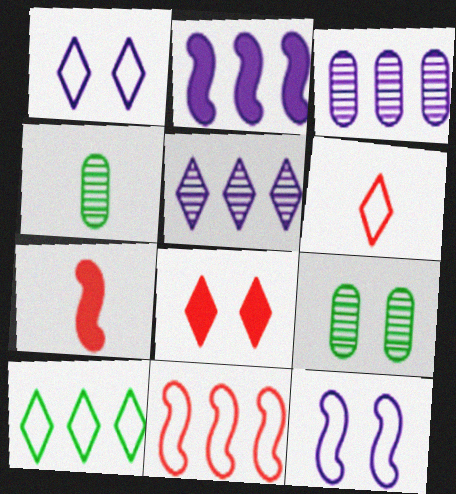[[1, 6, 10], 
[2, 6, 9], 
[8, 9, 12]]